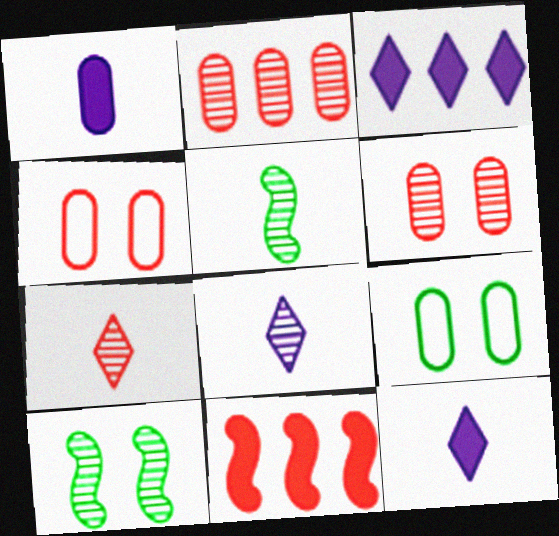[[1, 2, 9], 
[2, 8, 10], 
[3, 4, 5], 
[4, 7, 11], 
[8, 9, 11]]